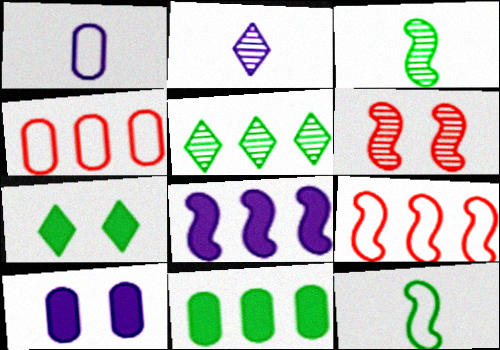[[4, 5, 8], 
[6, 8, 12]]